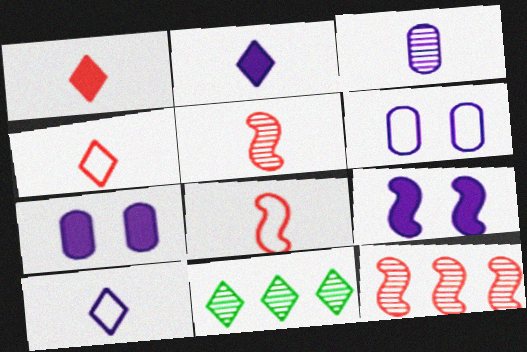[[7, 8, 11]]